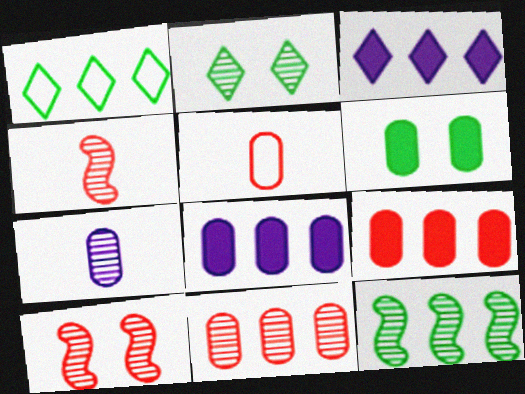[]